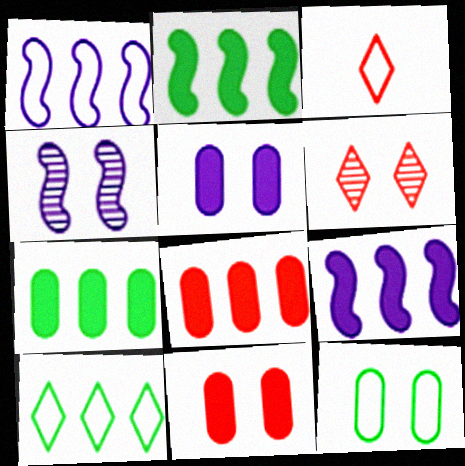[[1, 3, 12], 
[3, 4, 7]]